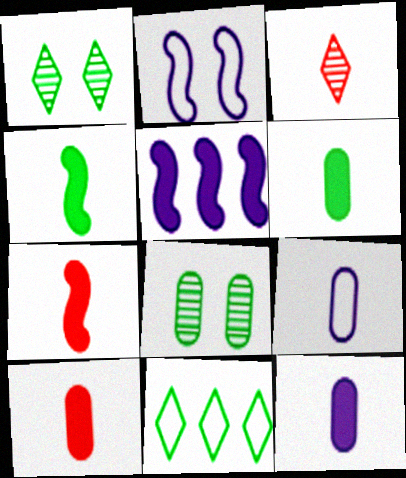[[3, 4, 9], 
[4, 8, 11], 
[6, 10, 12]]